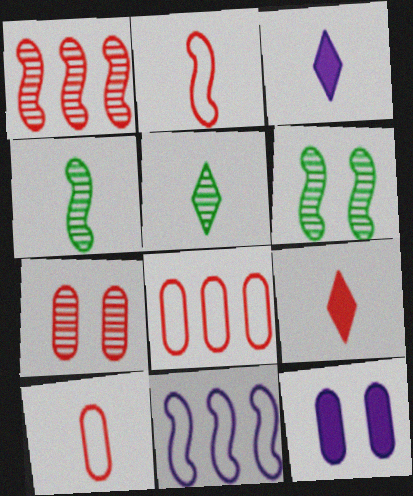[[3, 4, 10], 
[3, 6, 8]]